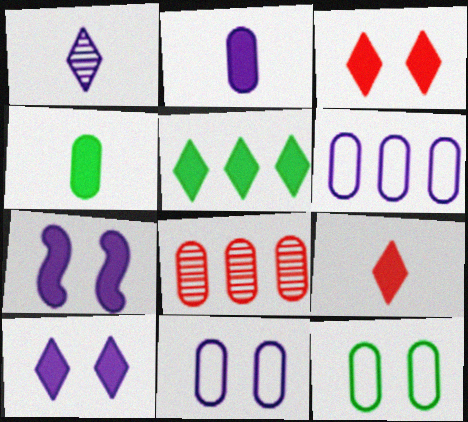[[1, 6, 7], 
[2, 8, 12], 
[4, 8, 11], 
[5, 9, 10]]